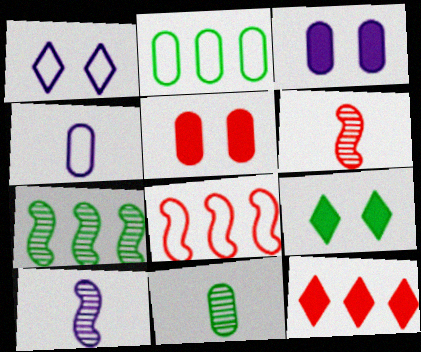[]